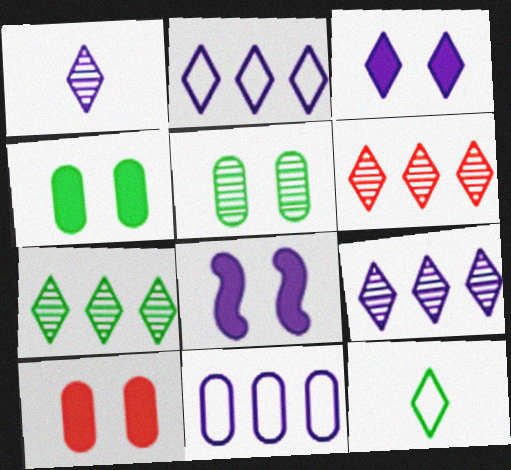[[1, 2, 3], 
[1, 8, 11], 
[3, 6, 12], 
[6, 7, 9]]